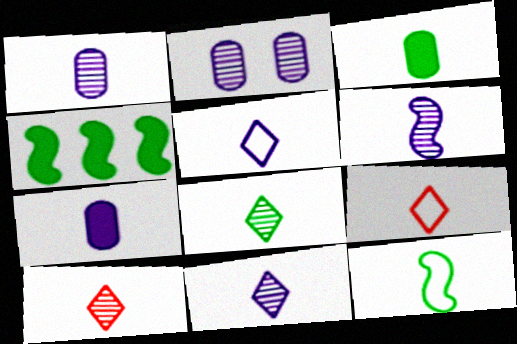[[1, 6, 11], 
[2, 4, 9], 
[3, 6, 9], 
[3, 8, 12], 
[5, 6, 7], 
[7, 10, 12], 
[8, 10, 11]]